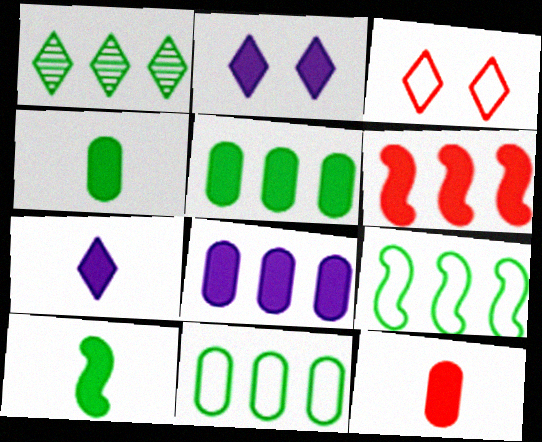[[1, 3, 7], 
[1, 5, 9], 
[2, 4, 6], 
[7, 10, 12]]